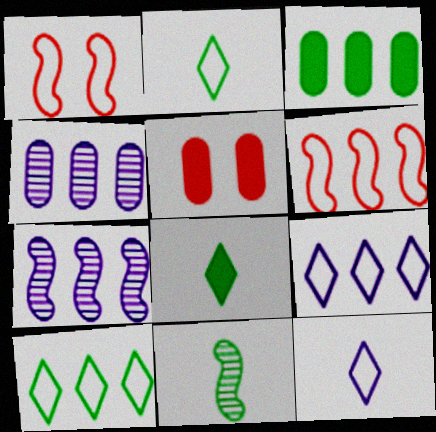[[1, 4, 8], 
[2, 5, 7], 
[5, 9, 11]]